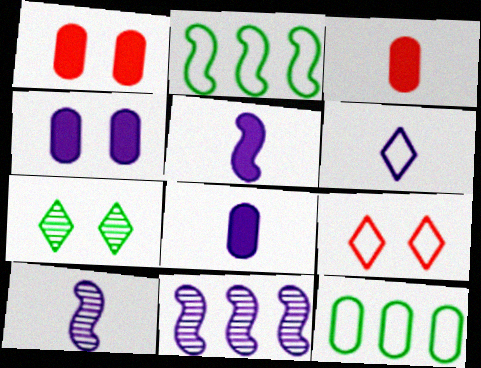[[4, 6, 11], 
[6, 8, 10]]